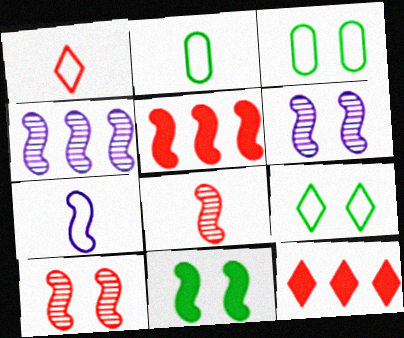[[1, 2, 7], 
[2, 6, 12]]